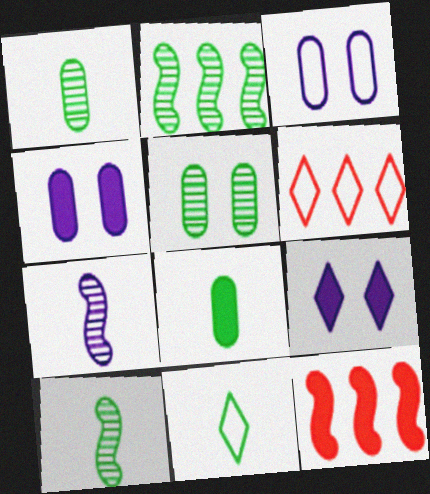[[4, 6, 10], 
[8, 9, 12], 
[8, 10, 11]]